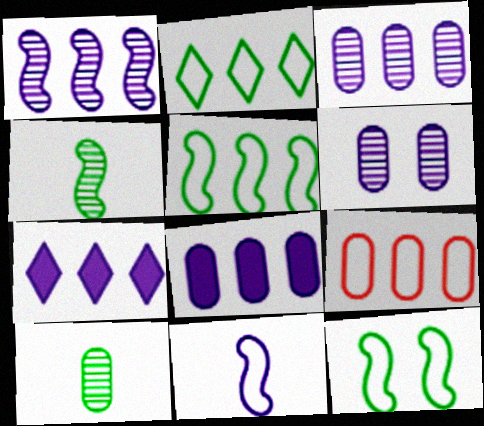[[6, 7, 11]]